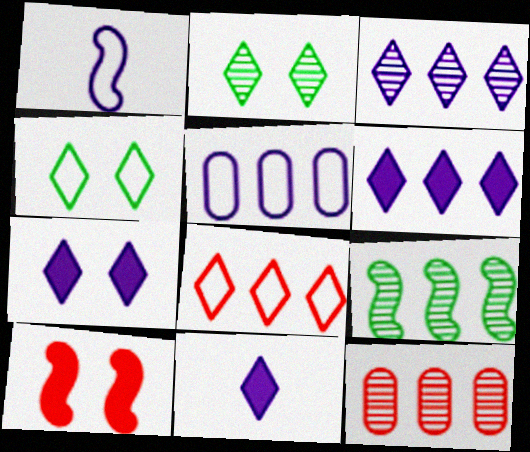[[1, 9, 10], 
[2, 8, 11], 
[3, 9, 12], 
[6, 7, 11]]